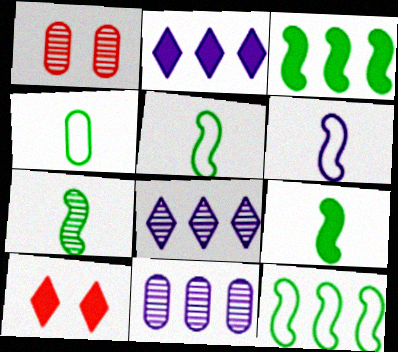[[1, 2, 5], 
[1, 7, 8], 
[5, 7, 9], 
[5, 10, 11]]